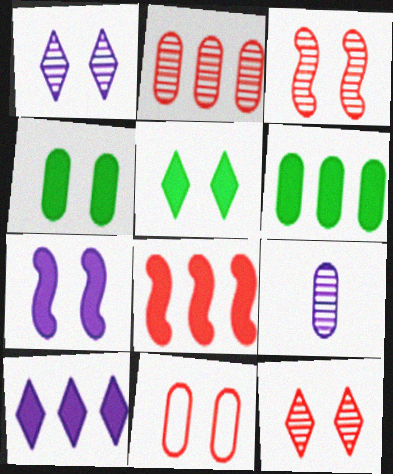[[6, 8, 10], 
[6, 9, 11]]